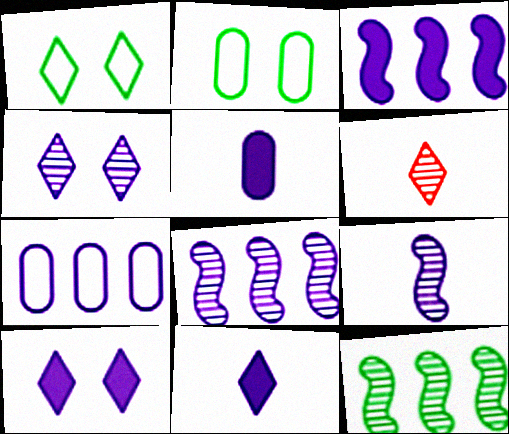[[2, 3, 6], 
[3, 5, 10], 
[7, 9, 10]]